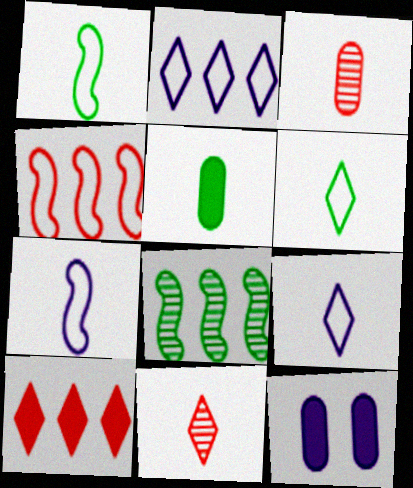[[5, 7, 11]]